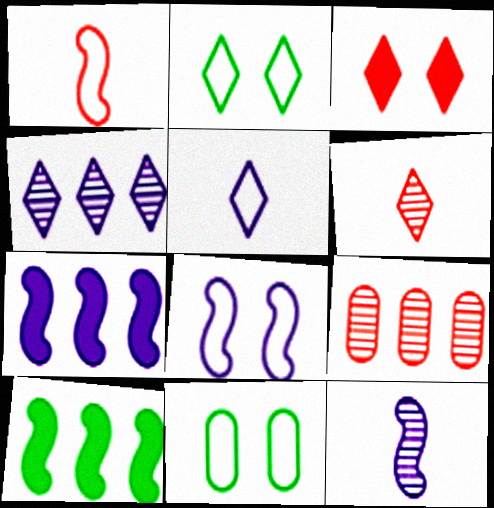[[1, 3, 9], 
[6, 7, 11], 
[7, 8, 12]]